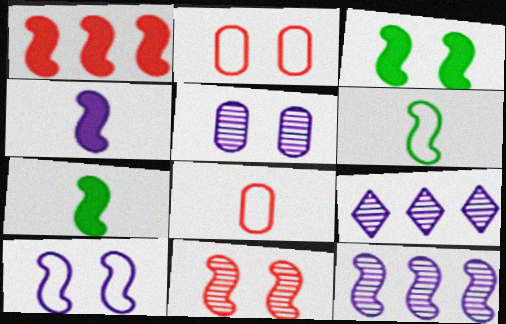[[1, 3, 4], 
[2, 7, 9], 
[3, 8, 9], 
[3, 10, 11], 
[4, 10, 12]]